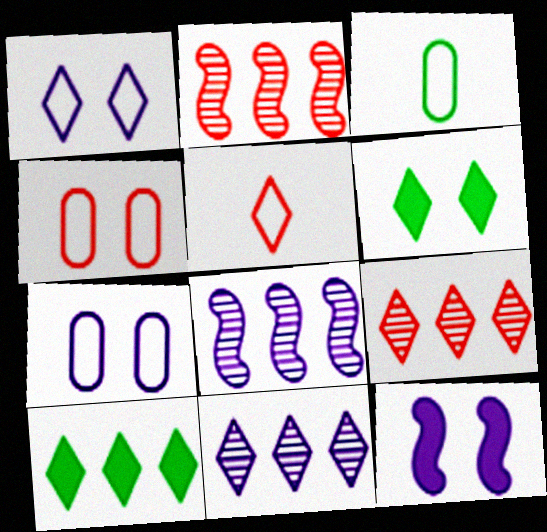[[3, 9, 12], 
[5, 6, 11]]